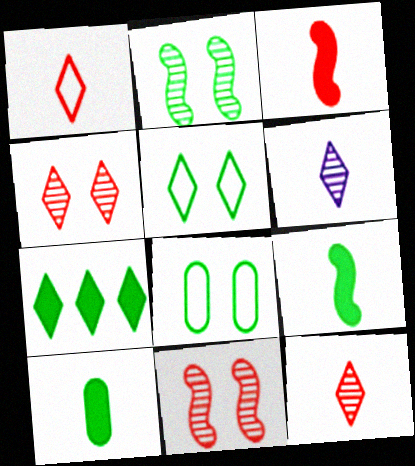[]